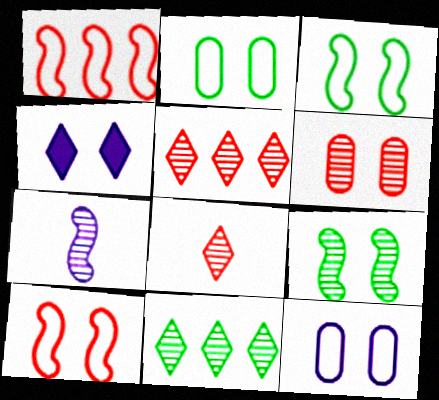[[3, 4, 6], 
[6, 7, 11]]